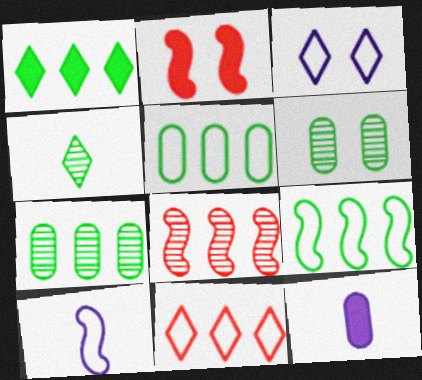[[1, 2, 12], 
[1, 7, 9], 
[2, 3, 6]]